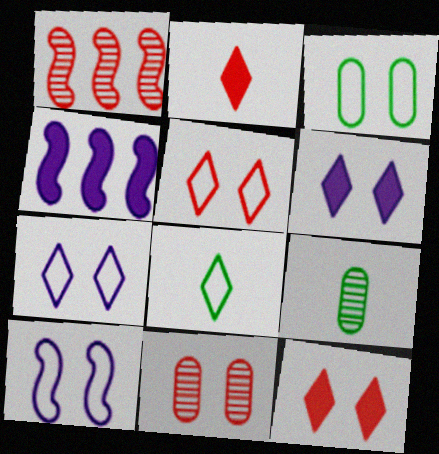[[3, 5, 10], 
[4, 5, 9], 
[4, 8, 11]]